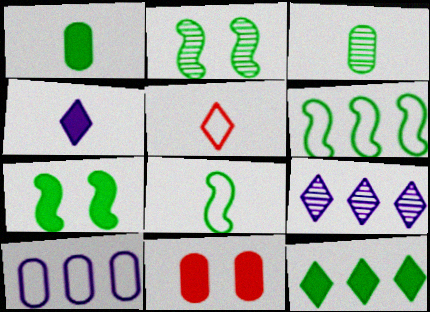[[1, 7, 12], 
[3, 10, 11], 
[8, 9, 11]]